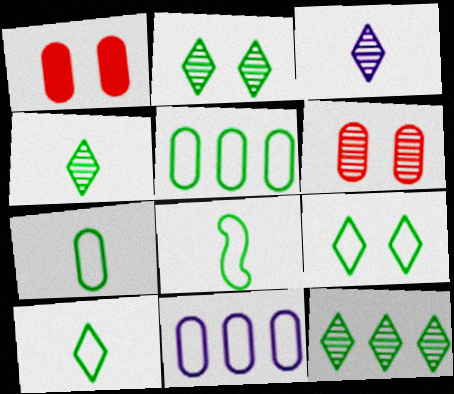[[2, 4, 12], 
[5, 8, 9], 
[7, 8, 10]]